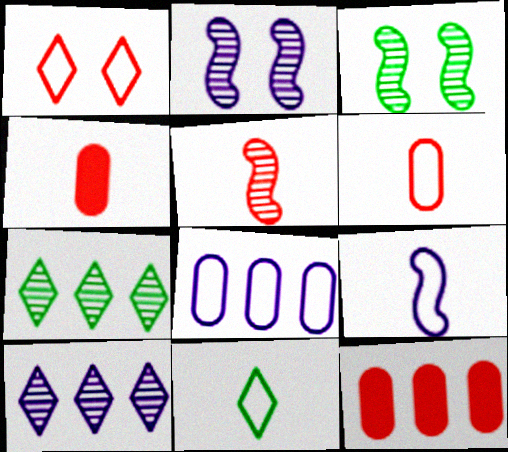[[1, 5, 12], 
[2, 11, 12], 
[6, 9, 11]]